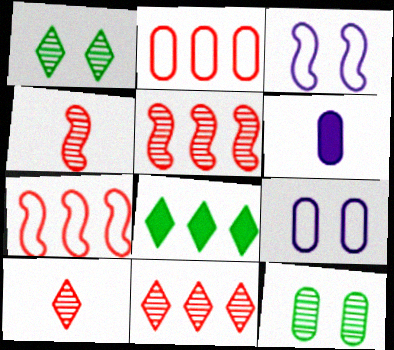[[1, 6, 7], 
[2, 6, 12], 
[4, 8, 9]]